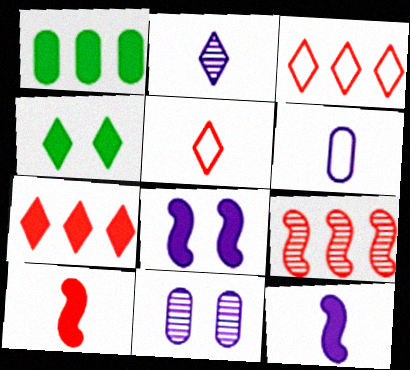[[2, 3, 4], 
[2, 6, 12], 
[4, 6, 9]]